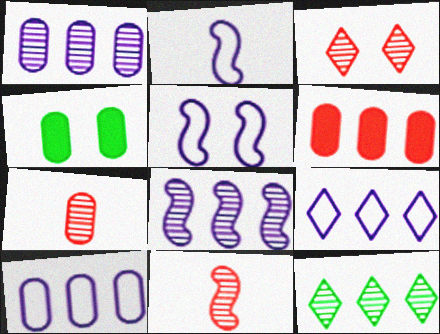[[3, 4, 5], 
[4, 7, 10], 
[4, 9, 11]]